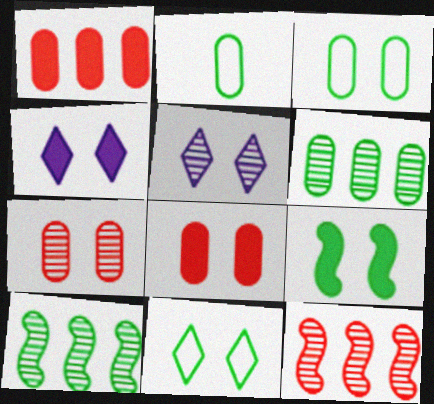[[2, 4, 12], 
[4, 8, 9]]